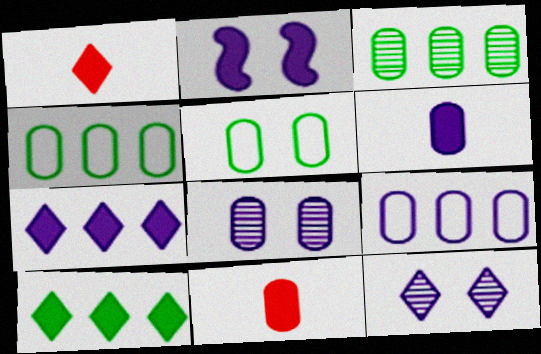[[2, 6, 7], 
[2, 10, 11], 
[4, 8, 11], 
[6, 8, 9]]